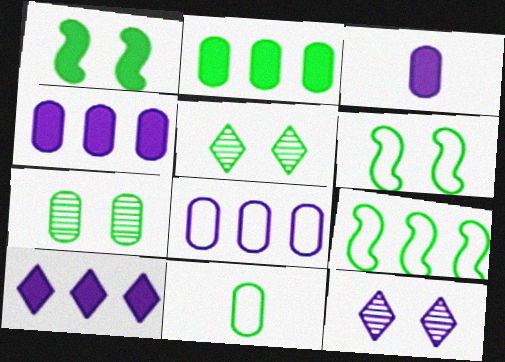[[2, 7, 11]]